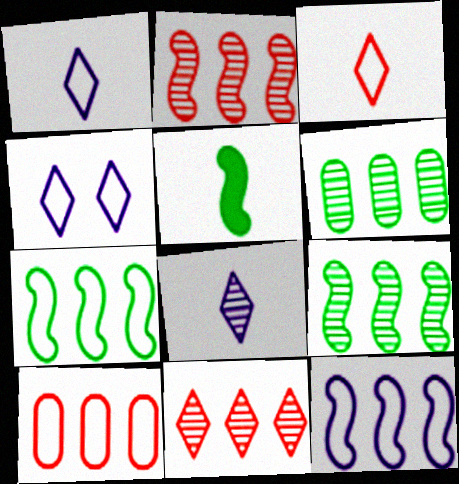[]